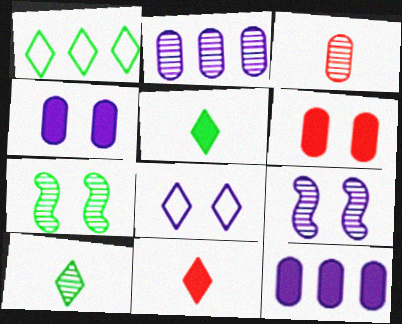[[4, 8, 9], 
[6, 7, 8]]